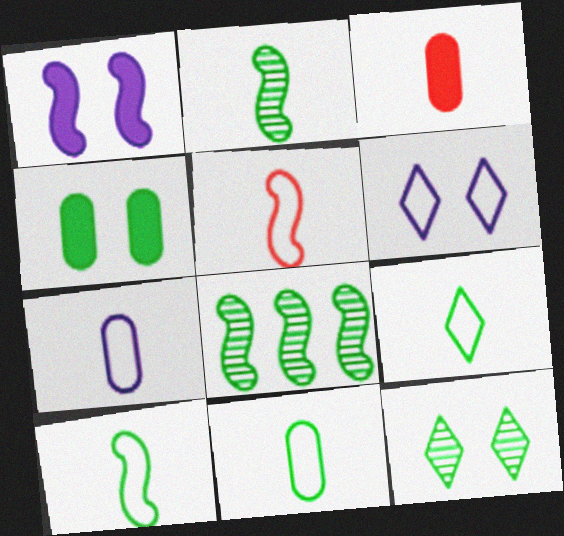[[1, 5, 8], 
[3, 6, 8], 
[4, 8, 9], 
[5, 7, 9], 
[9, 10, 11]]